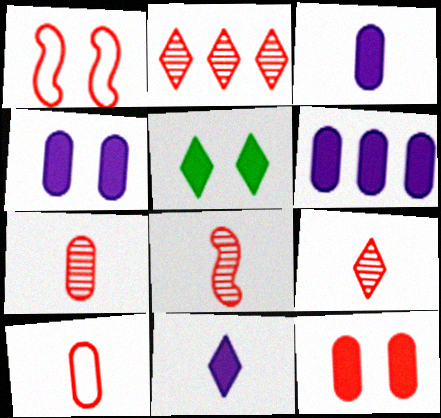[[3, 4, 6], 
[7, 8, 9]]